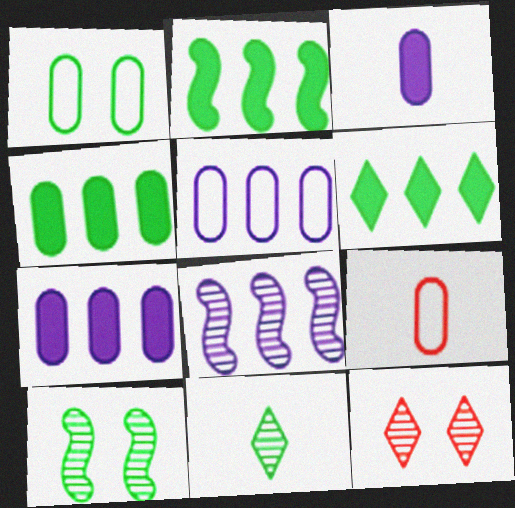[[1, 2, 11], 
[1, 5, 9], 
[2, 4, 6]]